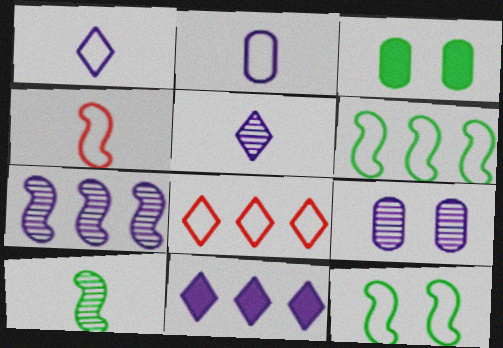[[2, 8, 12], 
[5, 7, 9]]